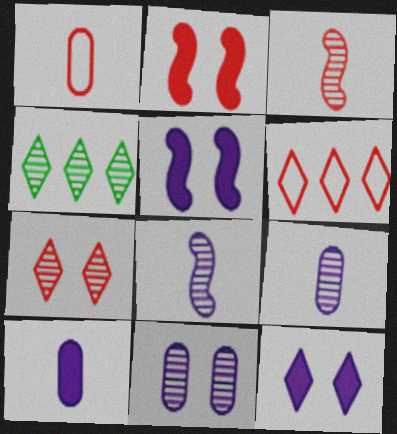[[1, 4, 5], 
[3, 4, 11]]